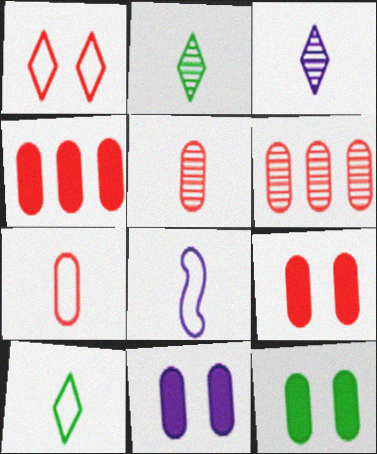[[6, 7, 9], 
[7, 8, 10], 
[9, 11, 12]]